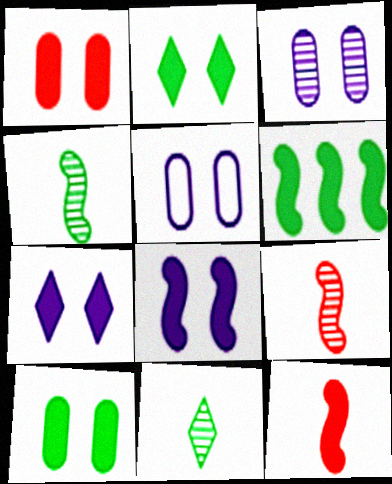[[1, 2, 8], 
[6, 8, 12]]